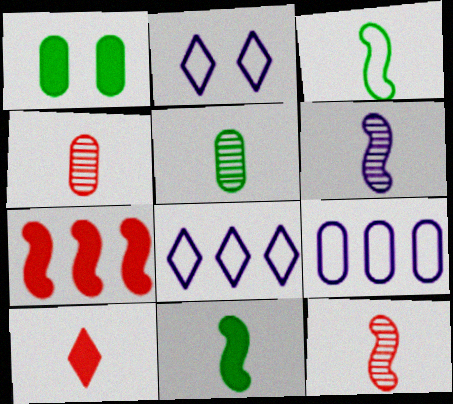[[1, 4, 9], 
[1, 8, 12], 
[2, 5, 7]]